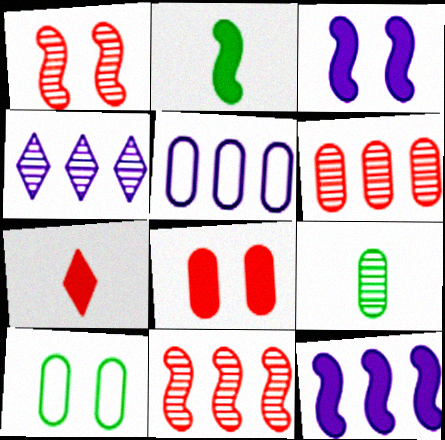[[1, 4, 9], 
[4, 5, 12], 
[5, 8, 9]]